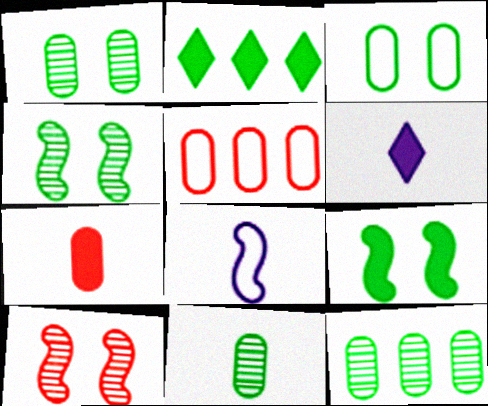[[1, 11, 12], 
[4, 5, 6]]